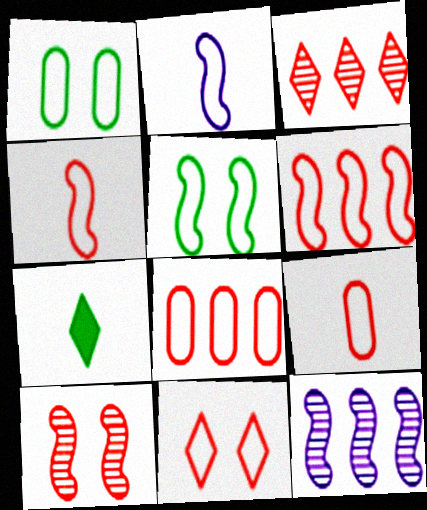[[2, 5, 6], 
[4, 8, 11], 
[6, 9, 11]]